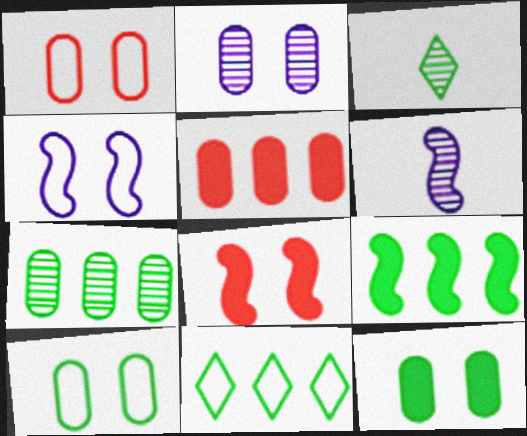[[1, 2, 12], 
[3, 4, 5], 
[3, 9, 10], 
[7, 9, 11]]